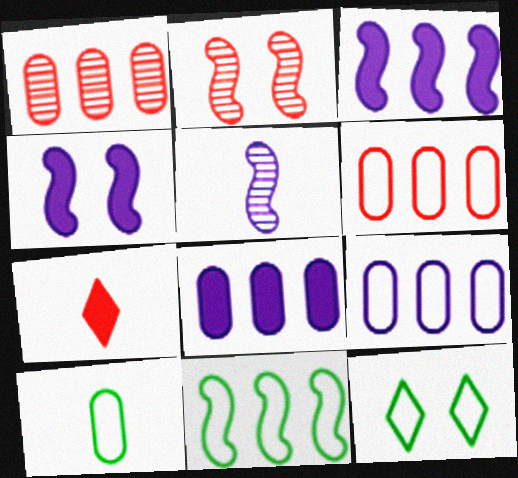[[2, 6, 7], 
[5, 7, 10], 
[10, 11, 12]]